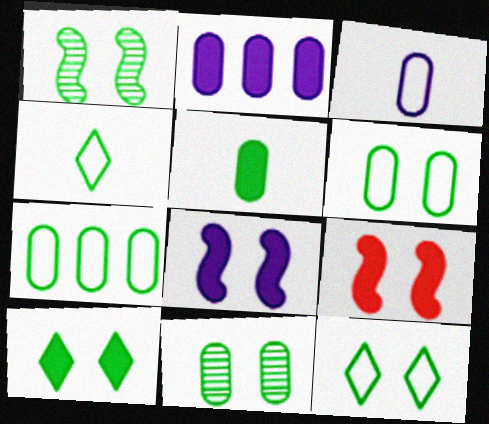[[1, 6, 10], 
[5, 7, 11]]